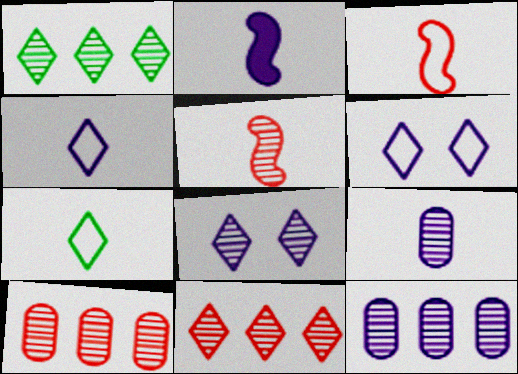[[2, 4, 9], 
[2, 6, 12]]